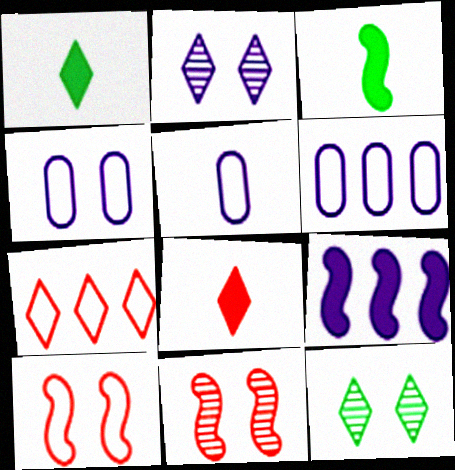[[1, 2, 7], 
[1, 6, 11], 
[2, 5, 9], 
[4, 5, 6]]